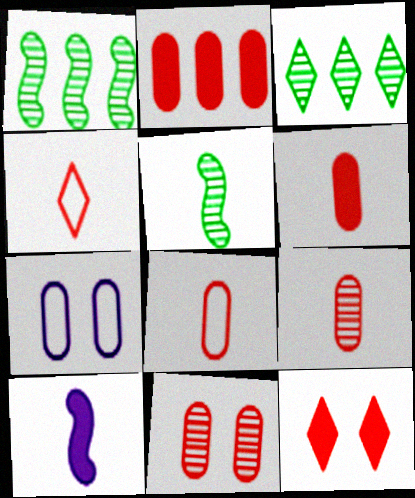[[2, 8, 11], 
[6, 8, 9]]